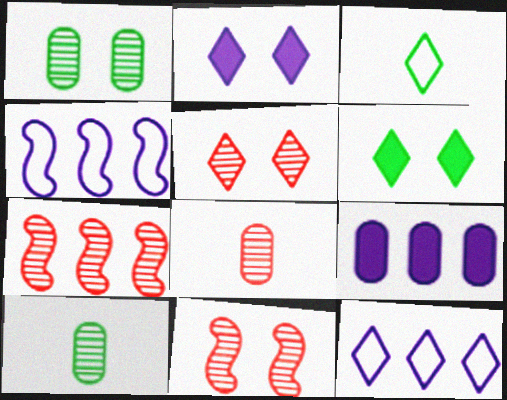[[3, 9, 11], 
[4, 6, 8], 
[5, 7, 8]]